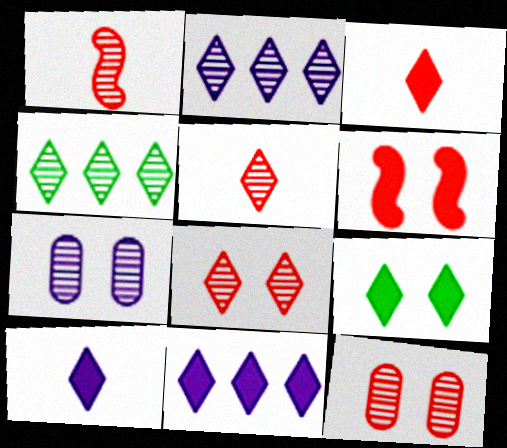[[1, 4, 7], 
[3, 9, 11]]